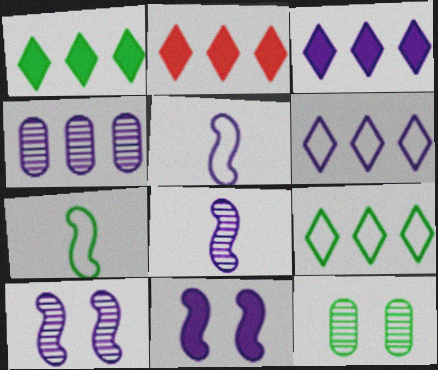[[1, 2, 3], 
[1, 7, 12], 
[2, 5, 12]]